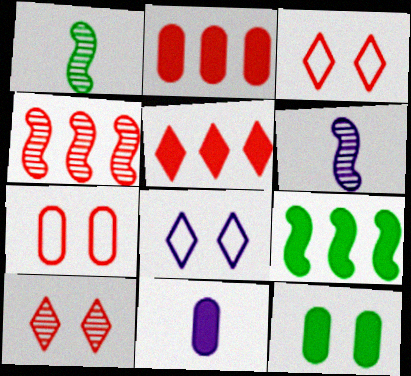[[1, 2, 8], 
[2, 11, 12]]